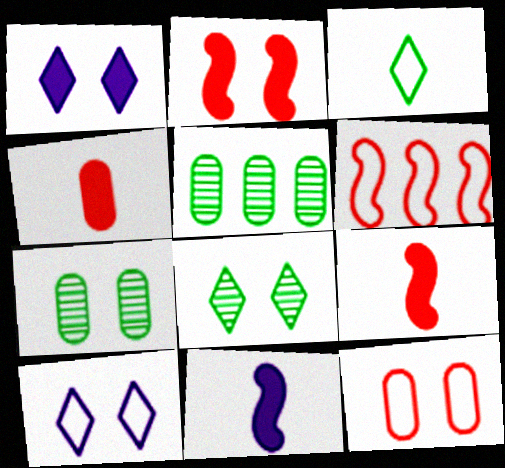[[2, 7, 10], 
[5, 9, 10]]